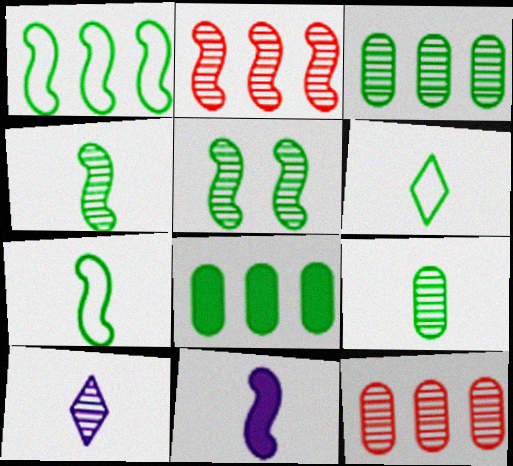[[5, 6, 8], 
[5, 10, 12]]